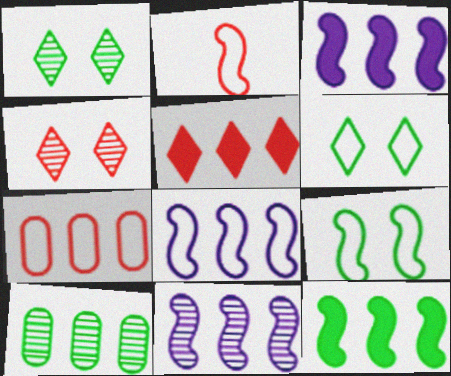[[2, 8, 9], 
[3, 8, 11], 
[5, 8, 10]]